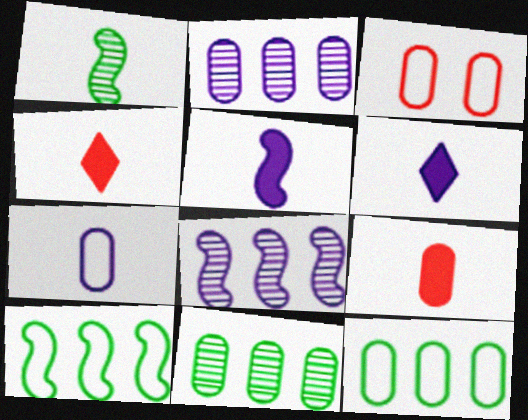[[1, 4, 7], 
[3, 7, 12]]